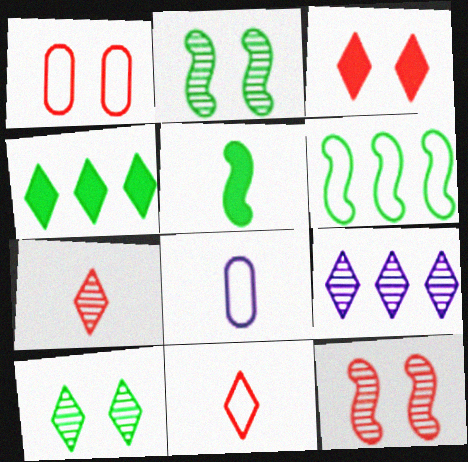[[1, 3, 12], 
[1, 5, 9], 
[2, 5, 6], 
[4, 8, 12], 
[5, 7, 8], 
[7, 9, 10]]